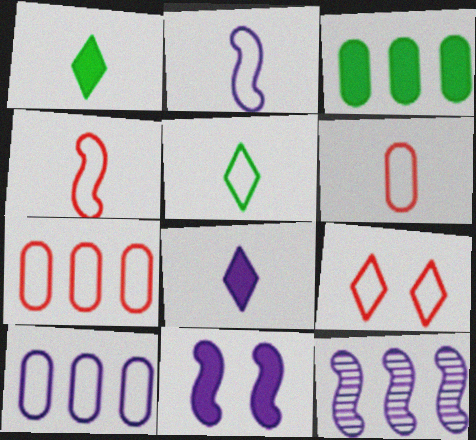[[2, 5, 6], 
[2, 11, 12], 
[4, 7, 9]]